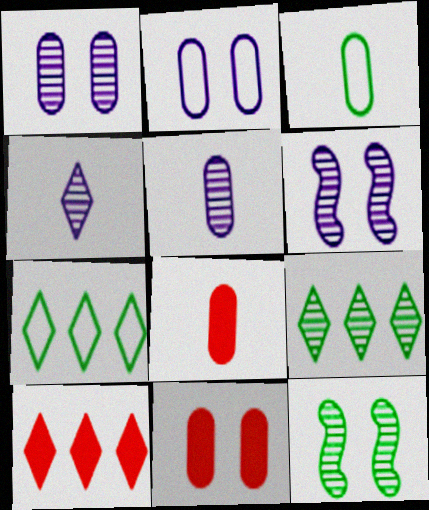[[3, 5, 8], 
[3, 6, 10], 
[6, 7, 8]]